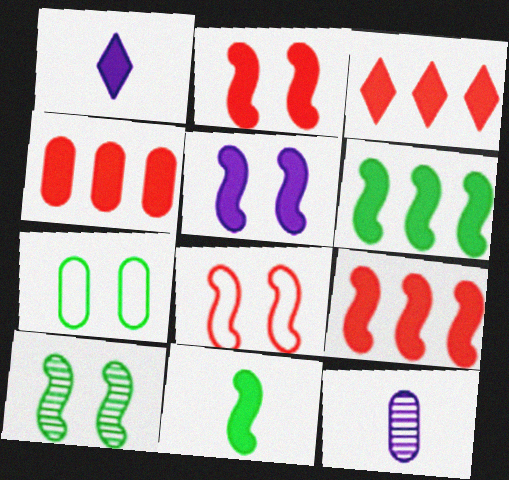[[3, 4, 9], 
[4, 7, 12], 
[5, 8, 10], 
[5, 9, 11]]